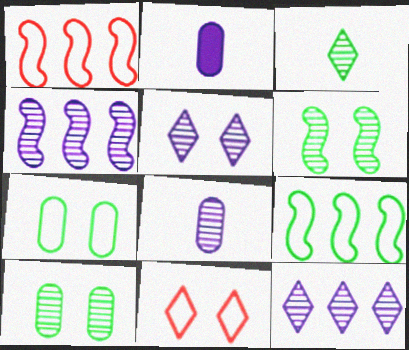[[4, 5, 8]]